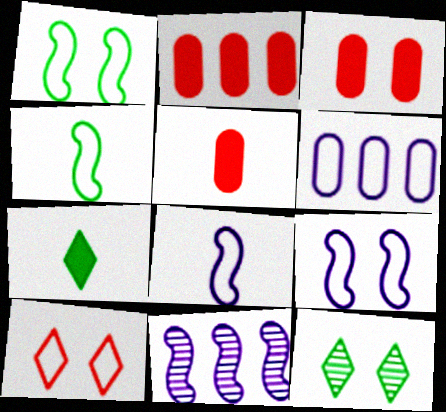[[2, 3, 5], 
[2, 8, 12], 
[3, 9, 12], 
[4, 6, 10]]